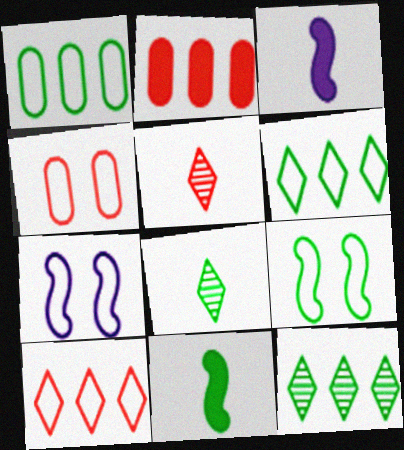[[2, 7, 8], 
[3, 4, 12]]